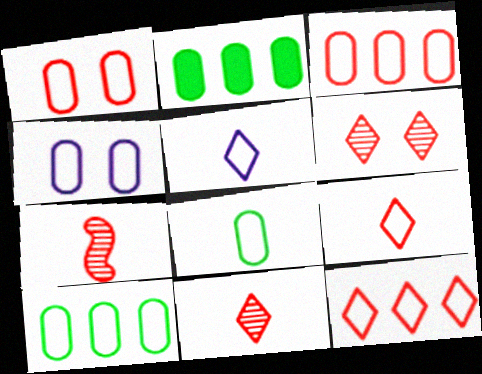[[3, 4, 8]]